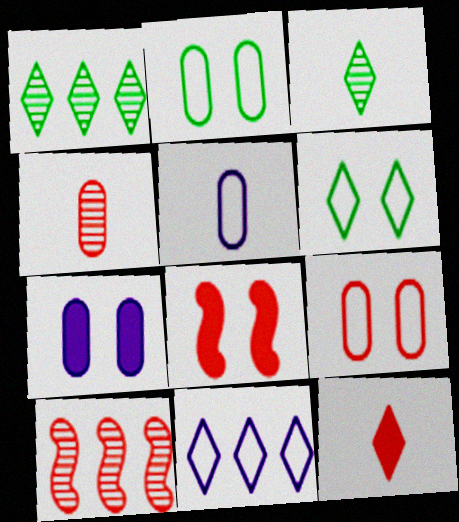[[1, 5, 8], 
[9, 10, 12]]